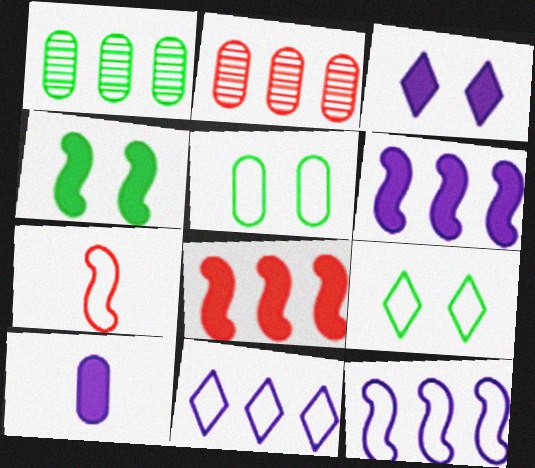[[1, 3, 7], 
[1, 8, 11], 
[2, 5, 10], 
[3, 6, 10], 
[5, 7, 11]]